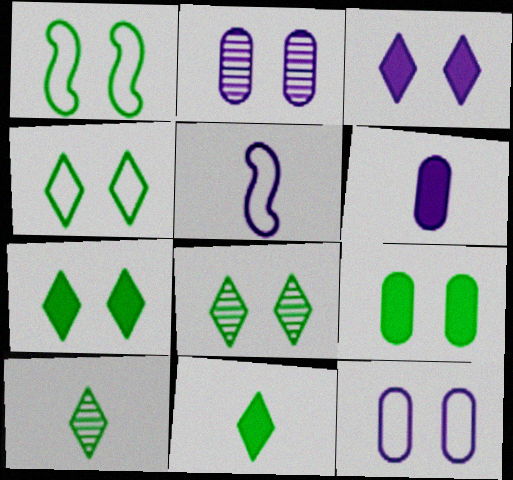[[1, 8, 9], 
[4, 7, 8]]